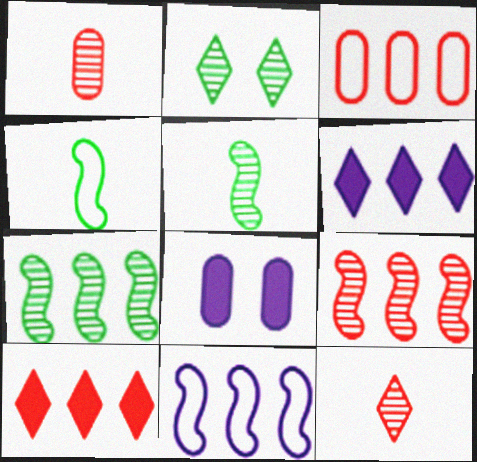[[3, 6, 7], 
[3, 9, 10]]